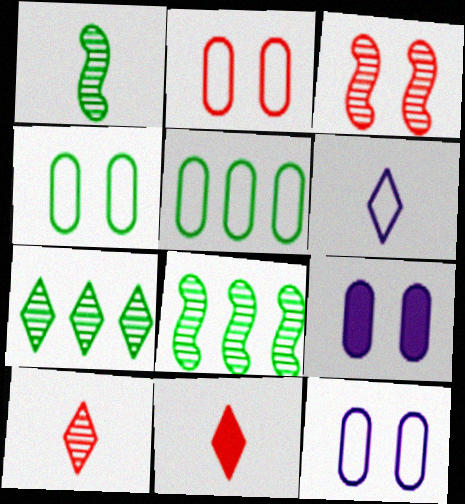[[2, 4, 12], 
[8, 11, 12]]